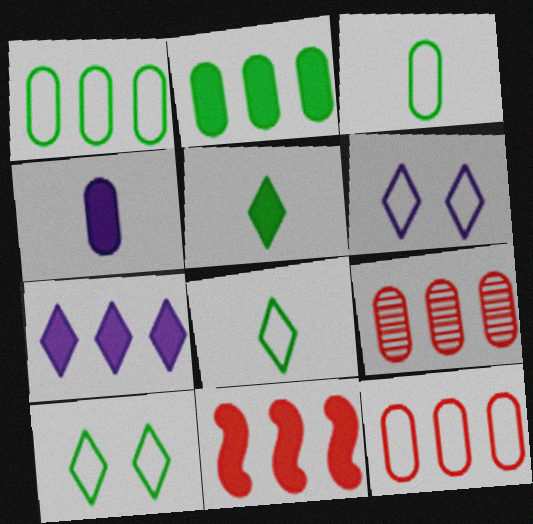[[2, 7, 11]]